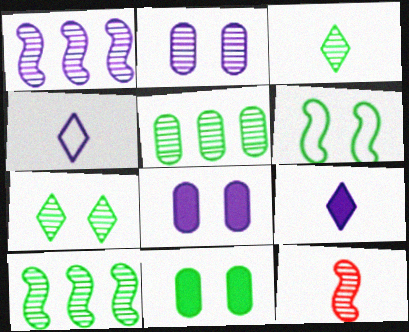[[1, 4, 8], 
[6, 7, 11]]